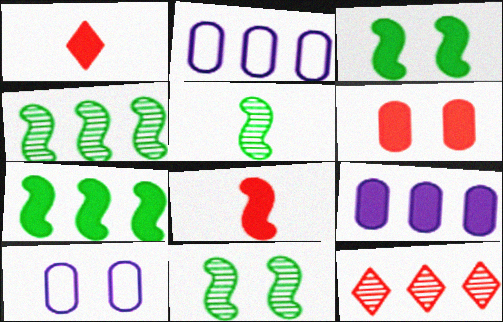[[1, 2, 11], 
[1, 3, 9], 
[1, 4, 10], 
[2, 7, 12], 
[4, 5, 11]]